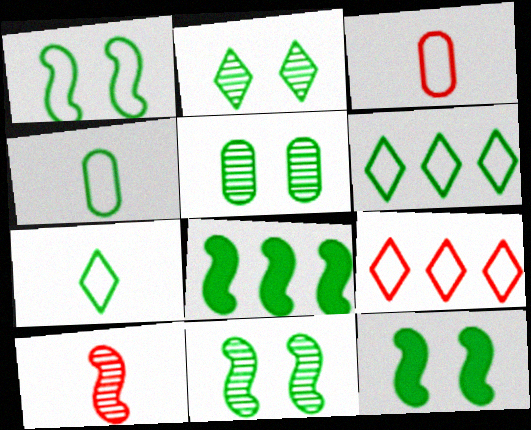[[1, 4, 6], 
[1, 11, 12], 
[2, 4, 8], 
[2, 5, 11], 
[5, 7, 8]]